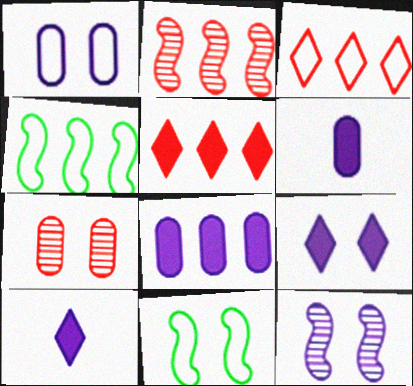[[1, 9, 12], 
[4, 7, 10], 
[7, 9, 11]]